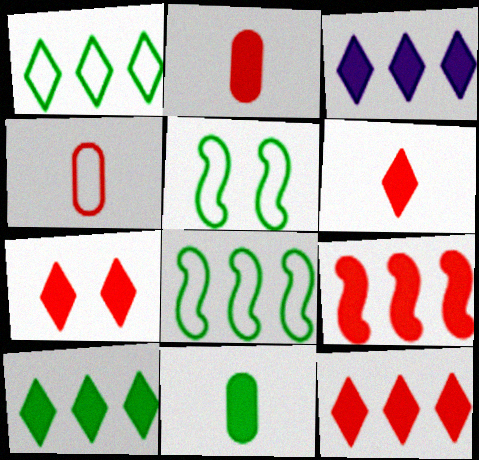[[2, 7, 9], 
[3, 10, 12], 
[6, 7, 12]]